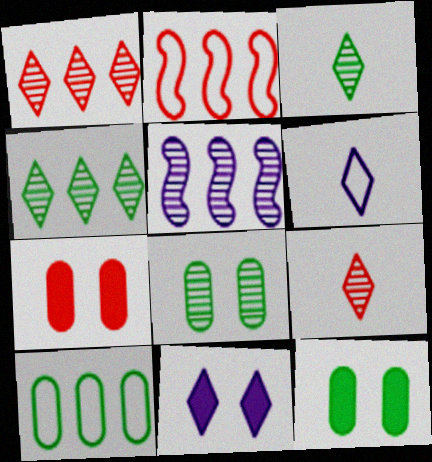[[2, 7, 9], 
[5, 8, 9]]